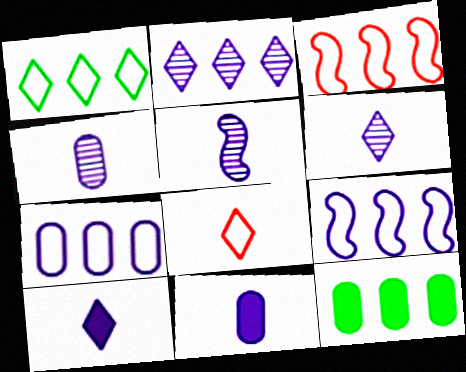[[1, 3, 7], 
[2, 3, 12], 
[4, 5, 6]]